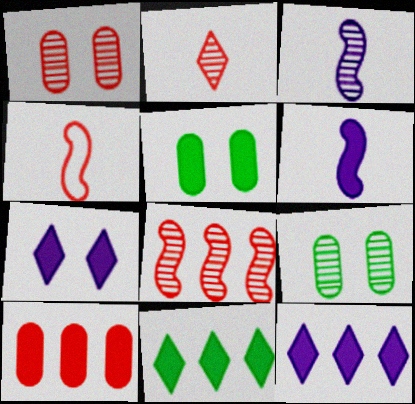[[1, 2, 8], 
[4, 9, 12]]